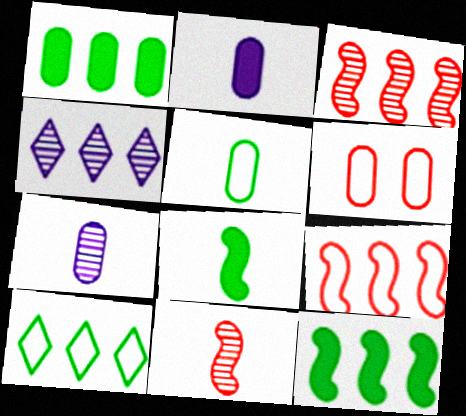[[1, 4, 9], 
[1, 6, 7], 
[4, 6, 8]]